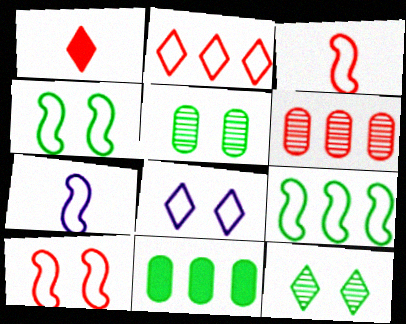[[1, 6, 10], 
[7, 9, 10]]